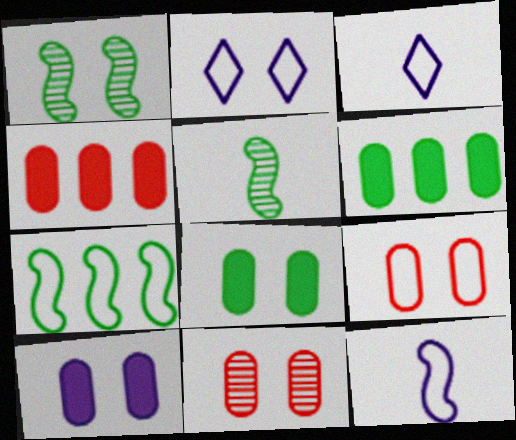[[1, 3, 4], 
[2, 4, 5], 
[3, 7, 9]]